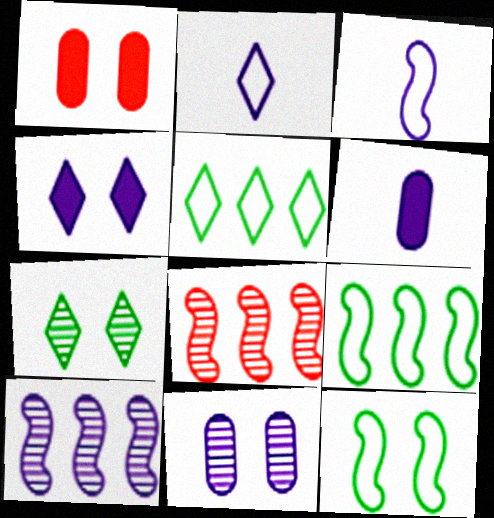[]